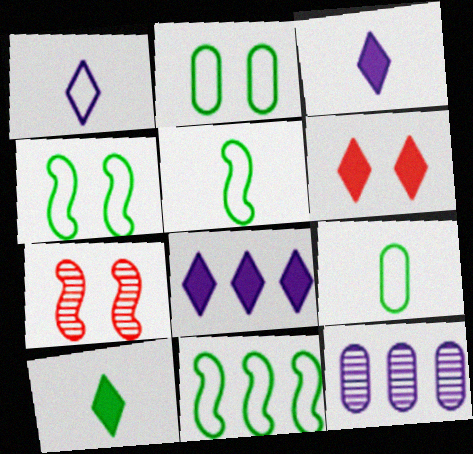[[4, 5, 11], 
[5, 6, 12], 
[6, 8, 10], 
[7, 8, 9]]